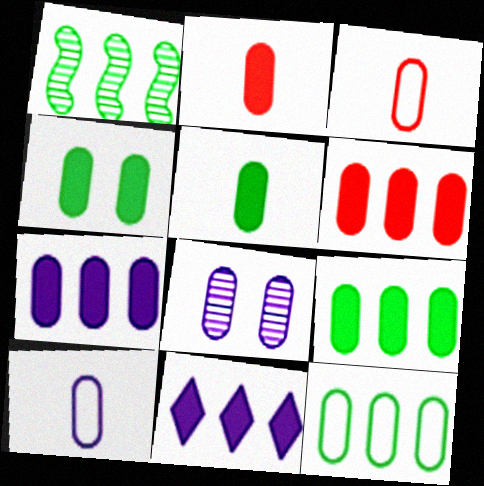[[2, 4, 7], 
[2, 8, 12], 
[3, 8, 9], 
[4, 5, 9], 
[6, 7, 9], 
[7, 8, 10]]